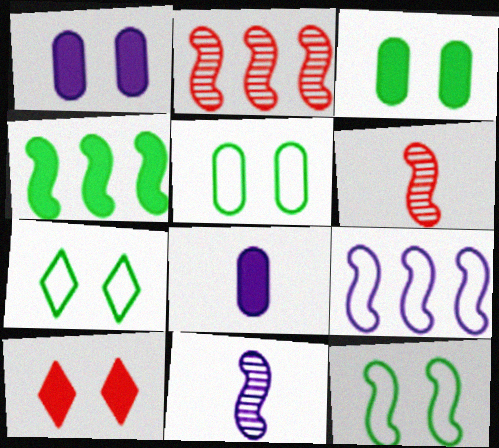[[2, 4, 9], 
[2, 7, 8], 
[4, 8, 10], 
[5, 7, 12]]